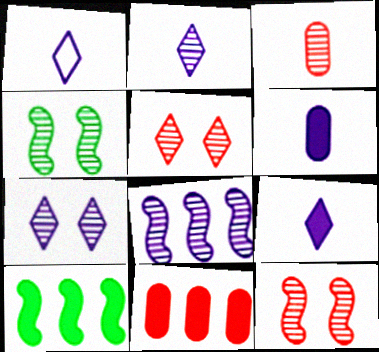[[1, 2, 9], 
[1, 4, 11]]